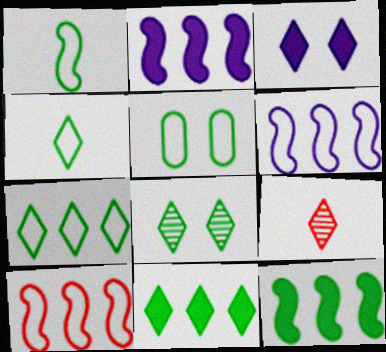[[1, 5, 7], 
[2, 5, 9], 
[3, 7, 9], 
[4, 8, 11]]